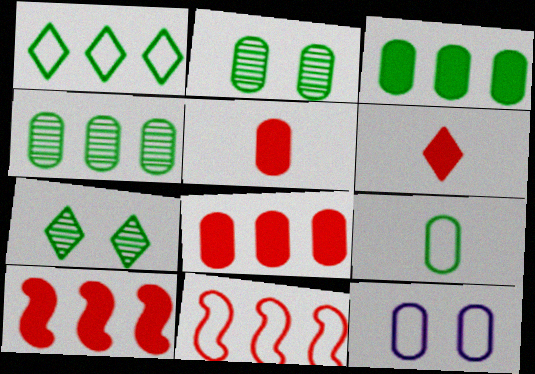[[2, 3, 9], 
[4, 5, 12]]